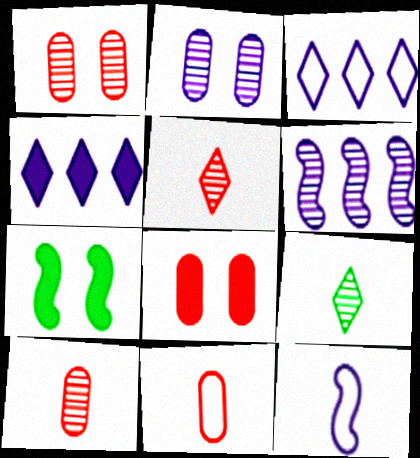[[1, 6, 9], 
[2, 4, 12], 
[3, 7, 10]]